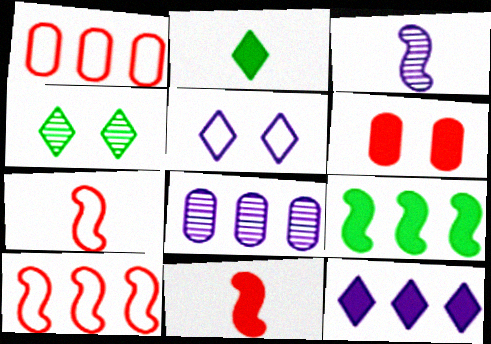[]